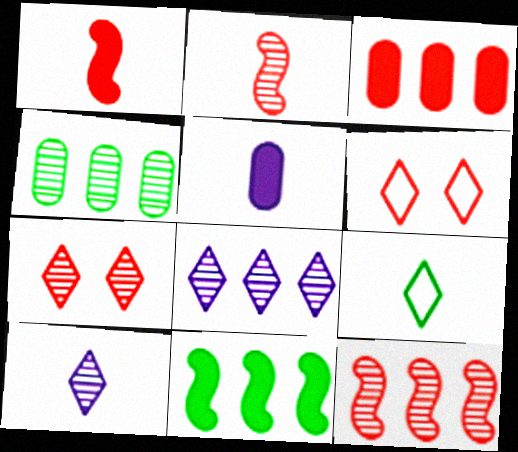[[2, 3, 6], 
[2, 5, 9], 
[4, 8, 12]]